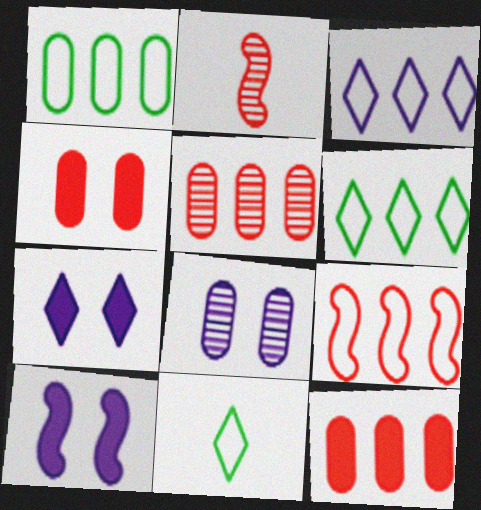[[1, 2, 7], 
[1, 3, 9], 
[5, 10, 11]]